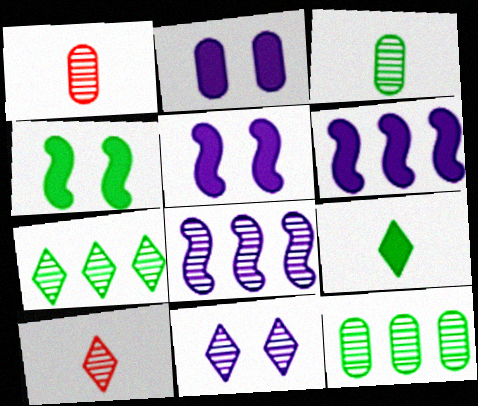[[7, 10, 11]]